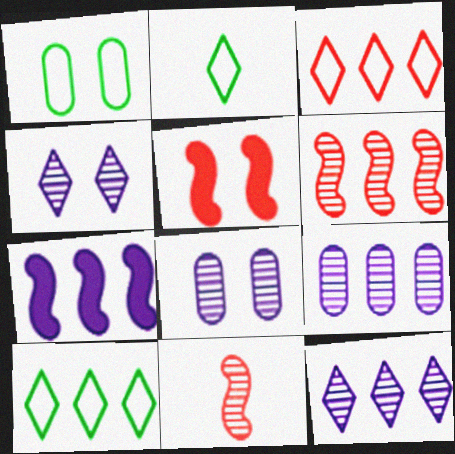[[1, 4, 5], 
[2, 5, 9]]